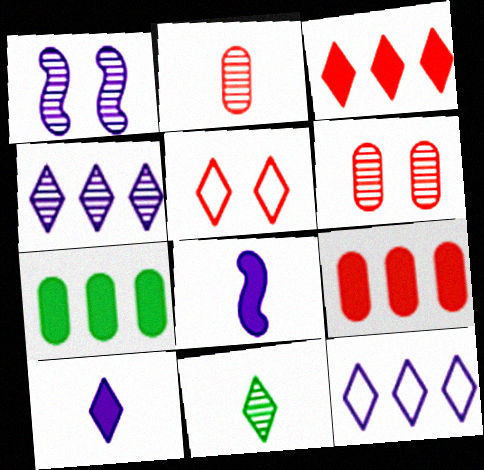[]